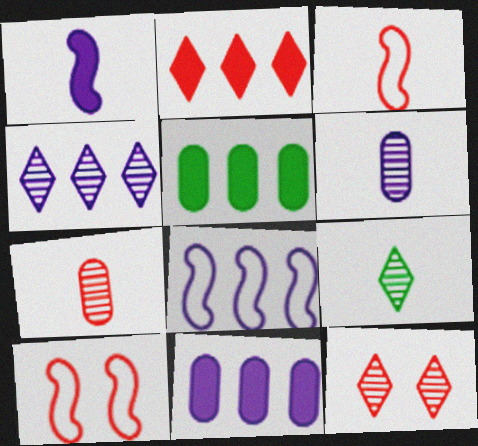[[2, 7, 10], 
[4, 8, 11], 
[4, 9, 12], 
[9, 10, 11]]